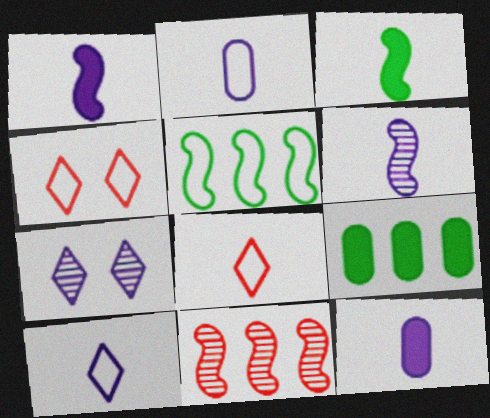[[2, 4, 5], 
[4, 6, 9], 
[6, 10, 12]]